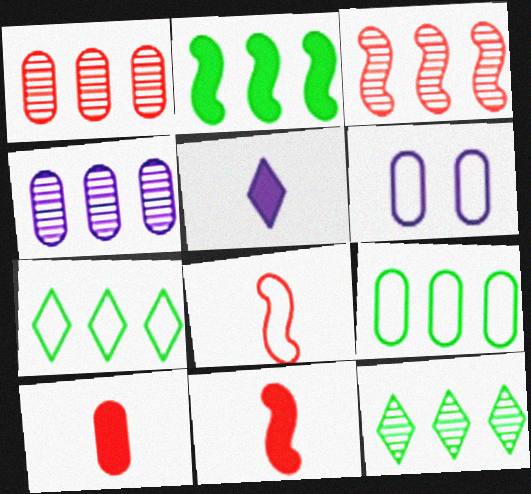[[2, 9, 12], 
[3, 4, 12], 
[6, 7, 8], 
[6, 11, 12]]